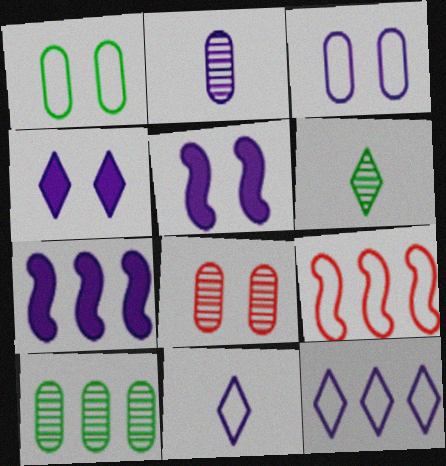[[1, 9, 11], 
[2, 5, 12], 
[2, 8, 10]]